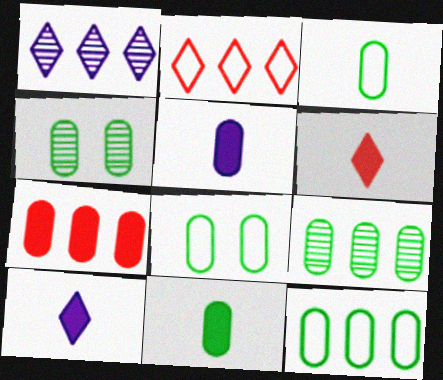[[3, 8, 12], 
[4, 11, 12], 
[8, 9, 11]]